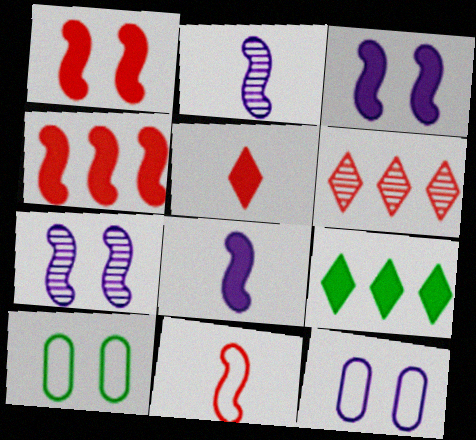[[6, 8, 10]]